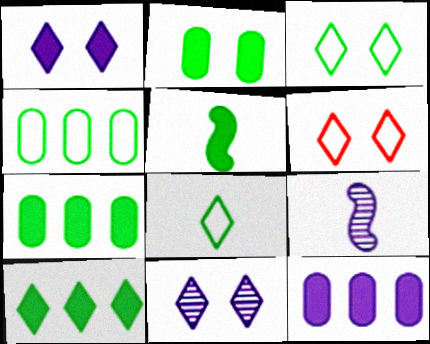[[2, 5, 10], 
[6, 7, 9]]